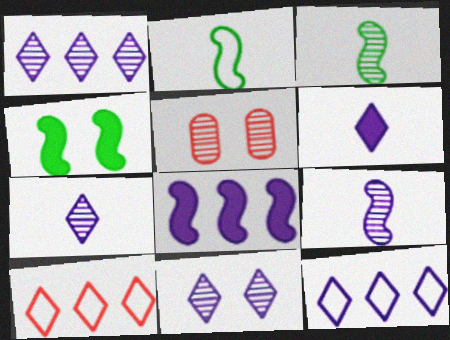[[1, 3, 5], 
[1, 7, 11], 
[6, 11, 12]]